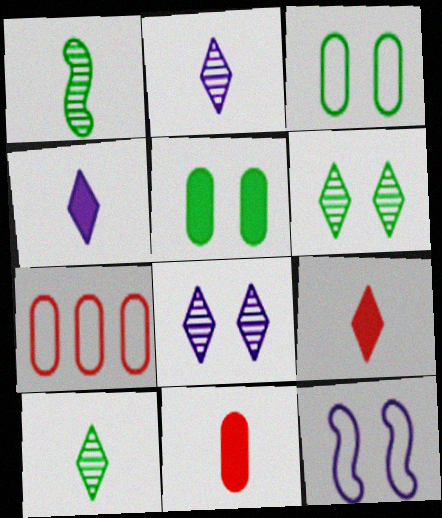[]